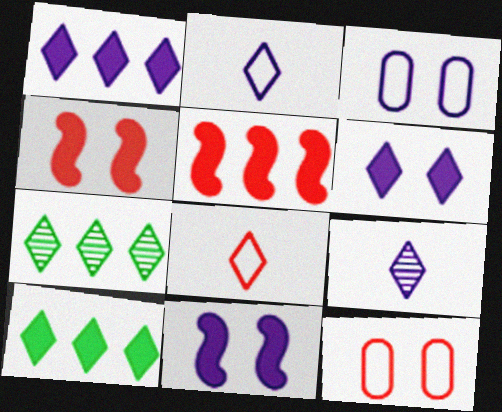[[6, 7, 8]]